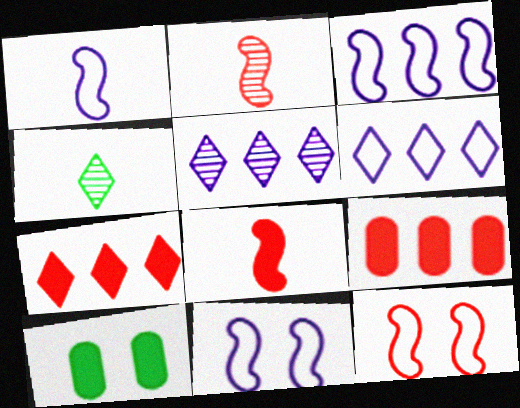[[1, 3, 11], 
[2, 6, 10], 
[4, 9, 11]]